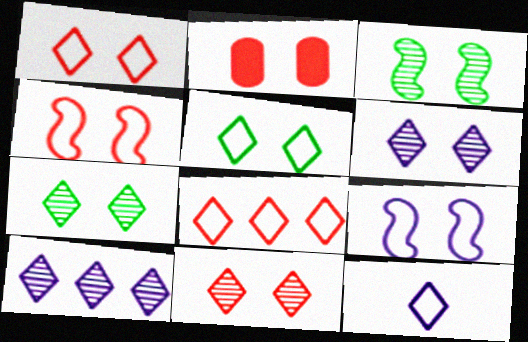[[2, 4, 11], 
[2, 7, 9], 
[5, 8, 12], 
[6, 7, 11]]